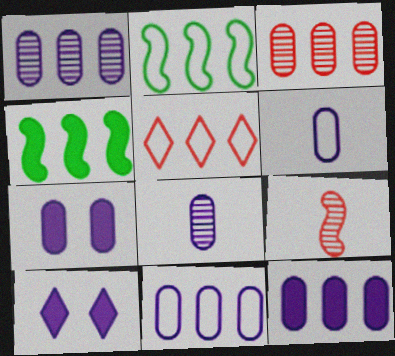[[1, 4, 5], 
[1, 6, 7], 
[1, 11, 12], 
[2, 5, 11], 
[7, 8, 11]]